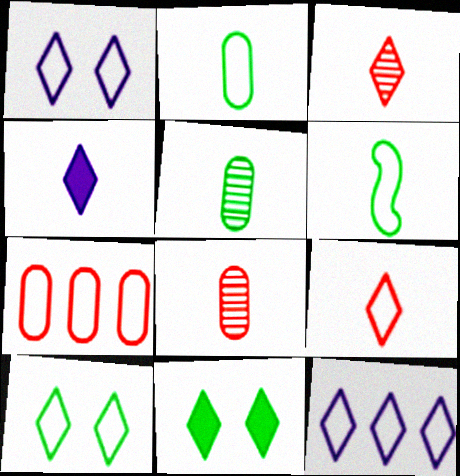[[1, 6, 7], 
[3, 11, 12], 
[4, 6, 8], 
[9, 10, 12]]